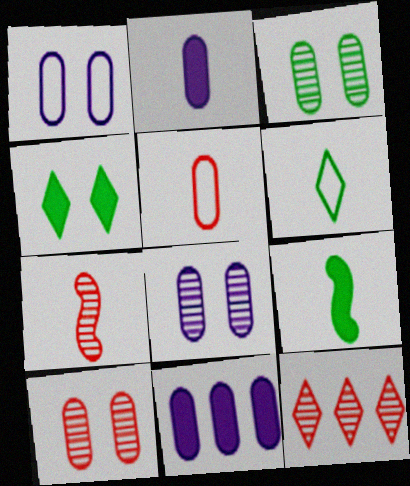[[1, 9, 12], 
[2, 6, 7], 
[3, 5, 11], 
[3, 8, 10], 
[7, 10, 12]]